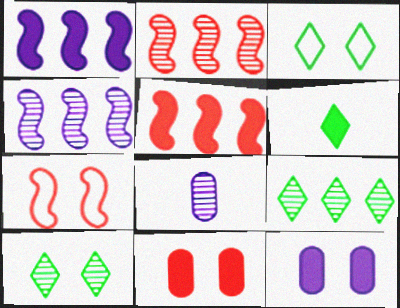[[1, 6, 11], 
[2, 8, 10], 
[3, 5, 8], 
[3, 6, 9], 
[5, 6, 12], 
[7, 10, 12]]